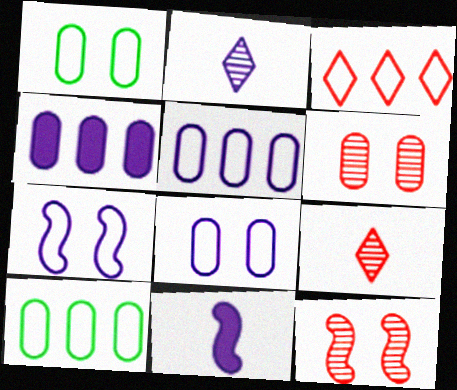[[2, 4, 7]]